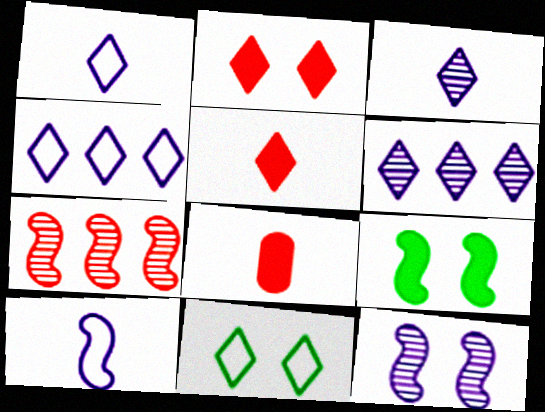[[5, 6, 11], 
[7, 9, 10]]